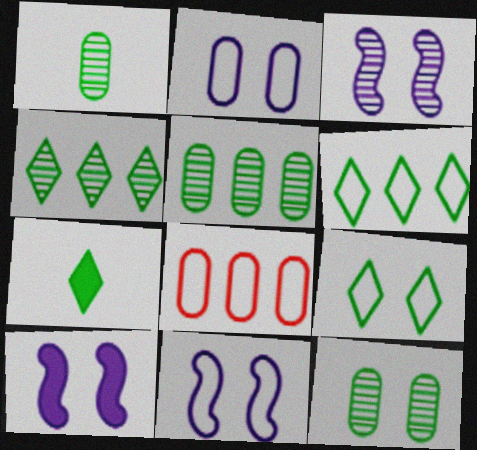[[1, 5, 12], 
[3, 7, 8], 
[3, 10, 11], 
[4, 7, 9]]